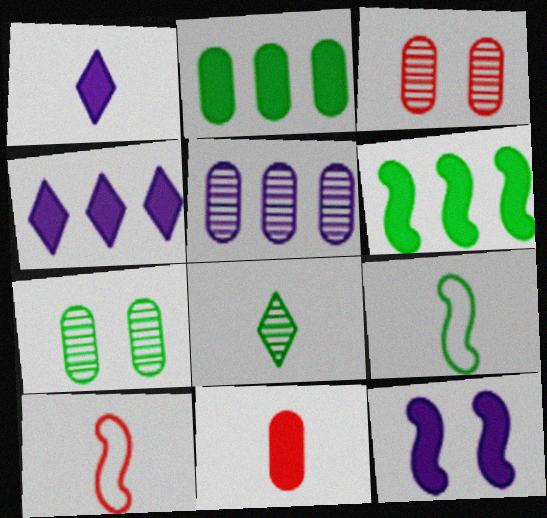[[3, 4, 9], 
[4, 7, 10]]